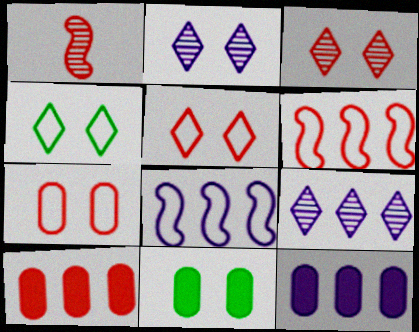[[1, 4, 12], 
[1, 5, 10], 
[8, 9, 12]]